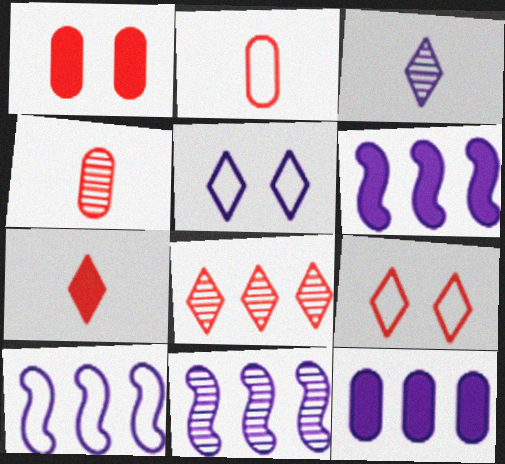[[6, 10, 11], 
[7, 8, 9]]